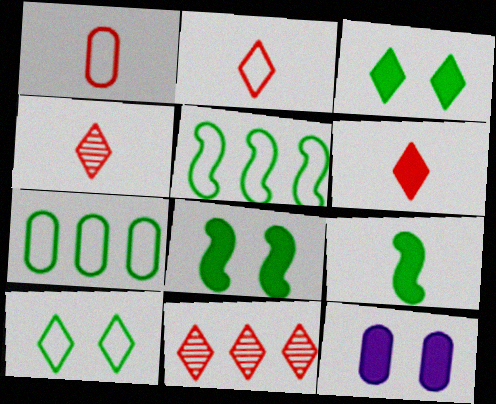[[2, 4, 6], 
[4, 5, 12]]